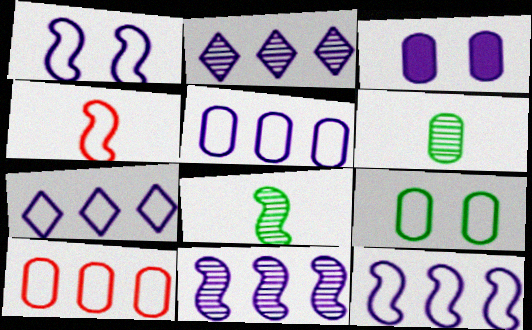[[3, 6, 10], 
[4, 7, 9], 
[5, 7, 12]]